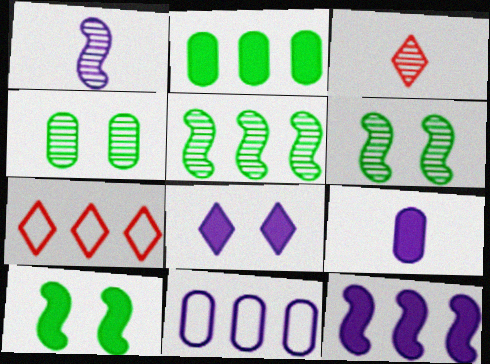[[1, 8, 11], 
[3, 10, 11], 
[6, 7, 9], 
[8, 9, 12]]